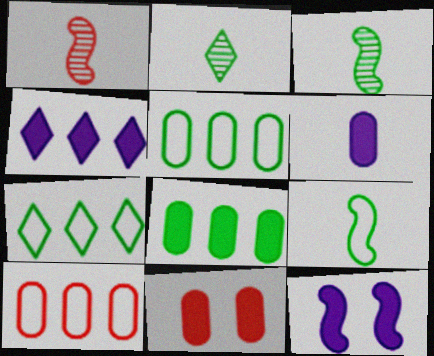[[2, 10, 12], 
[4, 6, 12], 
[6, 8, 11]]